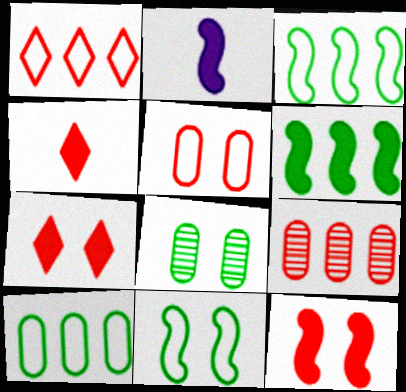[[1, 2, 8], 
[2, 6, 12]]